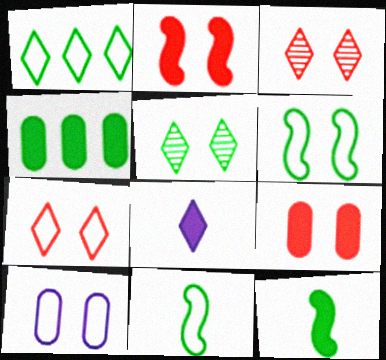[[1, 3, 8], 
[2, 4, 8], 
[2, 5, 10], 
[4, 5, 11], 
[6, 7, 10]]